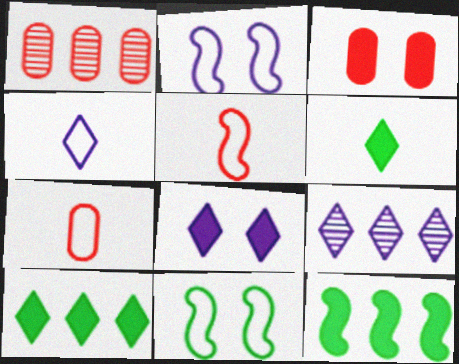[[1, 2, 6], 
[1, 3, 7], 
[4, 8, 9]]